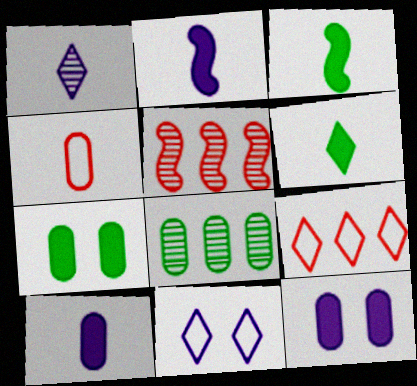[[1, 3, 4], 
[4, 8, 12]]